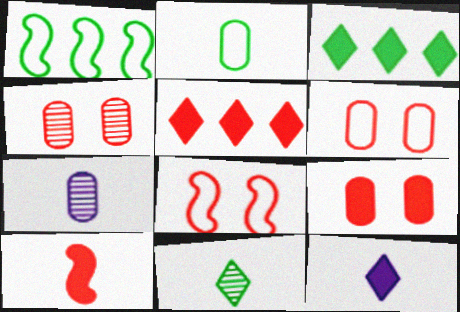[[1, 4, 12], 
[3, 7, 8], 
[4, 6, 9], 
[5, 9, 10]]